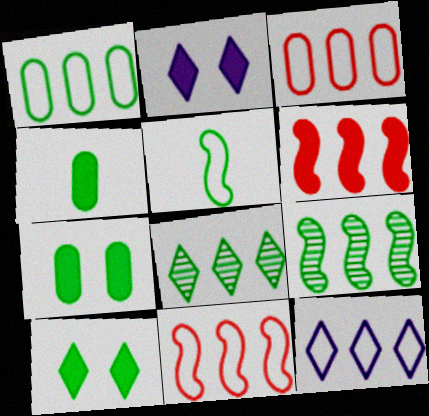[[1, 11, 12], 
[2, 4, 6], 
[5, 7, 8]]